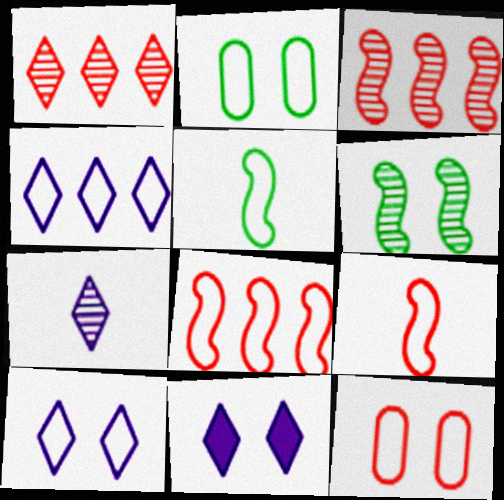[[2, 4, 9], 
[4, 5, 12], 
[4, 7, 11], 
[6, 11, 12]]